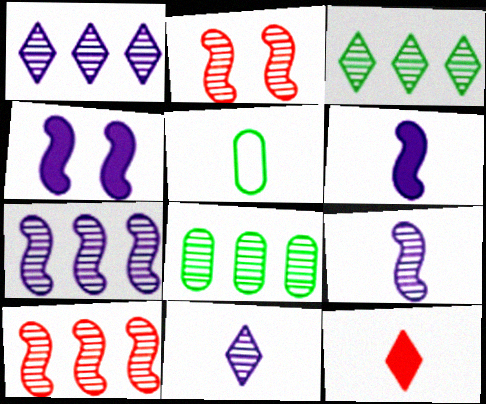[[1, 8, 10], 
[2, 8, 11], 
[5, 9, 12]]